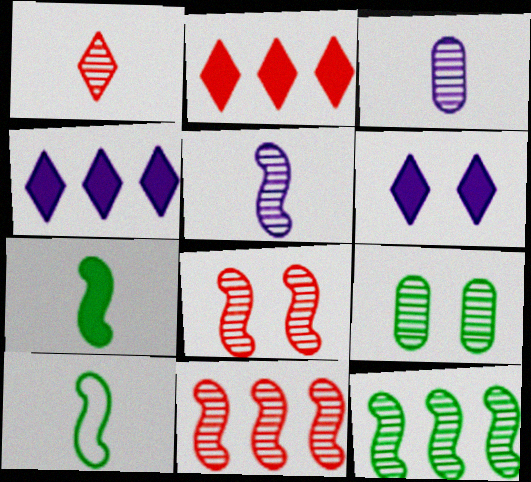[[5, 8, 12]]